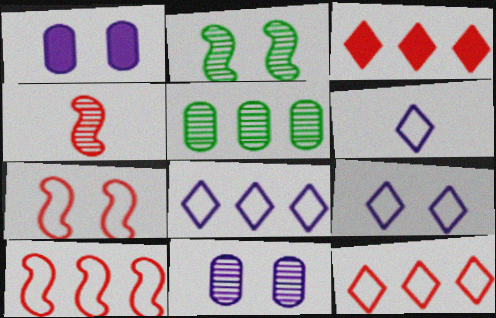[[6, 8, 9]]